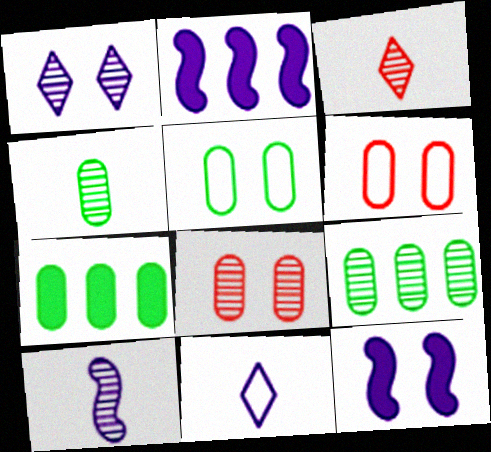[[2, 3, 5], 
[3, 4, 10], 
[4, 5, 7]]